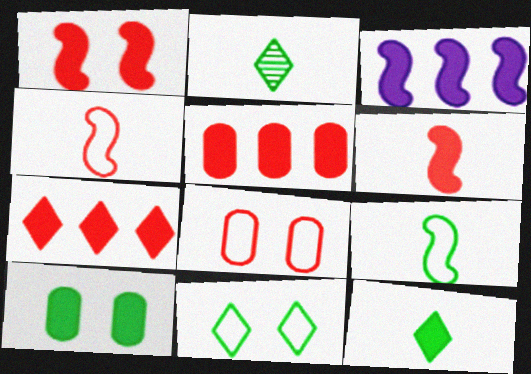[[2, 3, 8]]